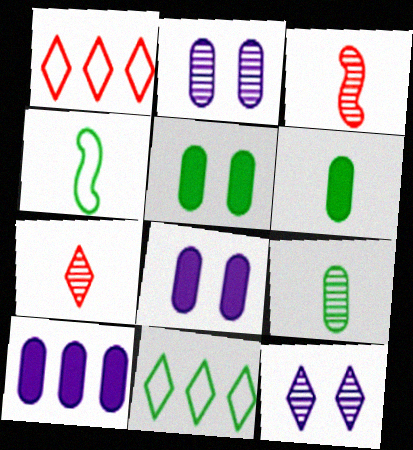[[3, 8, 11]]